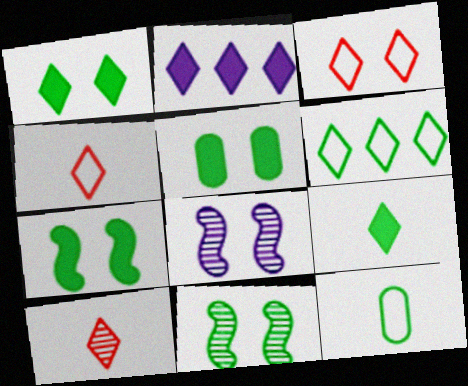[[1, 5, 7], 
[3, 5, 8]]